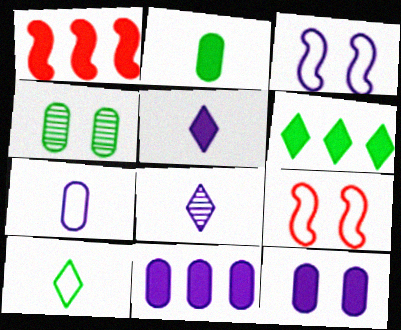[[1, 6, 11], 
[3, 8, 11]]